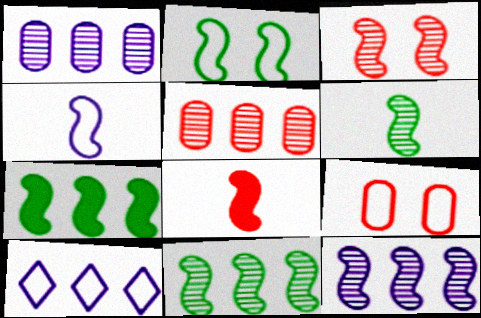[[2, 6, 7], 
[2, 8, 12], 
[3, 4, 7], 
[3, 6, 12], 
[4, 6, 8], 
[5, 7, 10]]